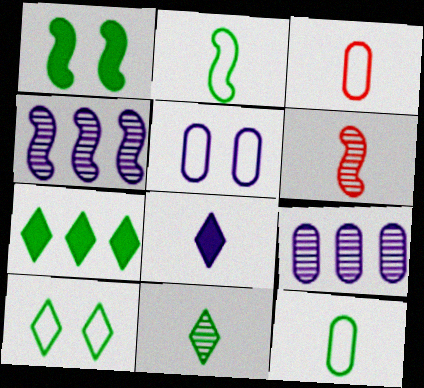[[4, 5, 8], 
[5, 6, 7], 
[6, 8, 12], 
[7, 10, 11]]